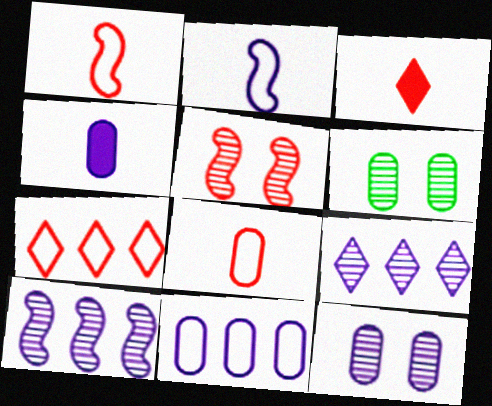[[4, 11, 12]]